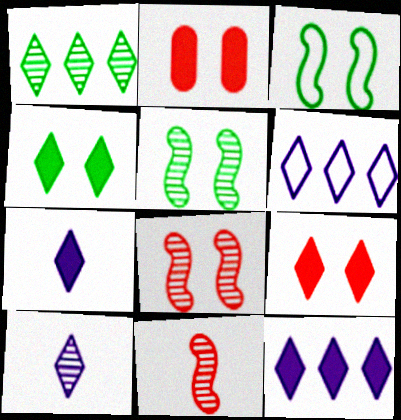[]